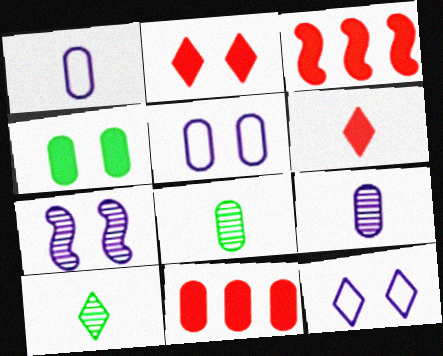[[3, 5, 10], 
[3, 8, 12], 
[5, 8, 11]]